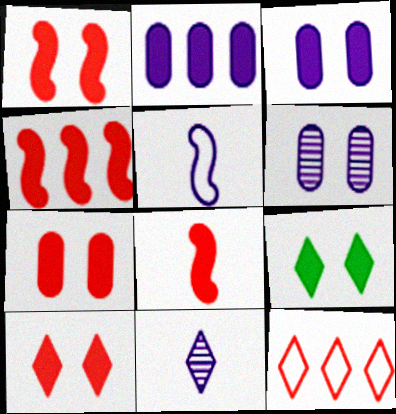[[1, 3, 9], 
[1, 4, 8], 
[1, 7, 10], 
[2, 8, 9], 
[9, 11, 12]]